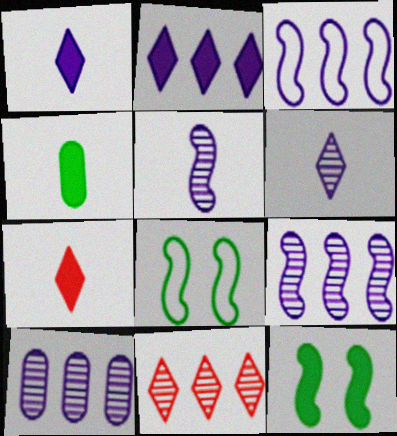[[2, 3, 10], 
[7, 8, 10]]